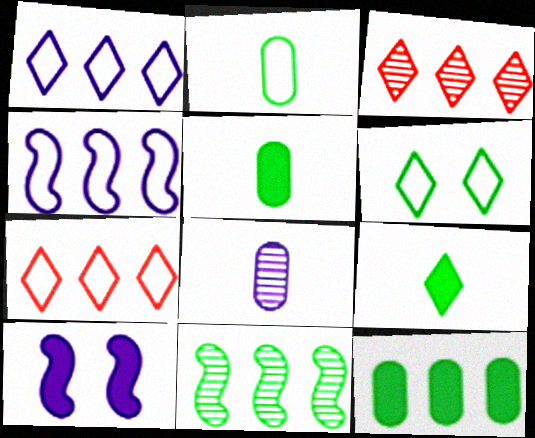[[1, 8, 10], 
[2, 3, 10], 
[3, 4, 12], 
[5, 6, 11]]